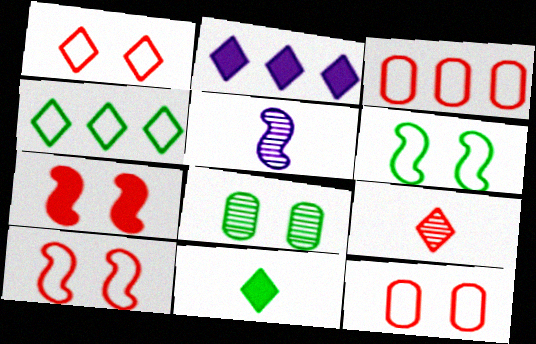[[1, 10, 12], 
[3, 7, 9]]